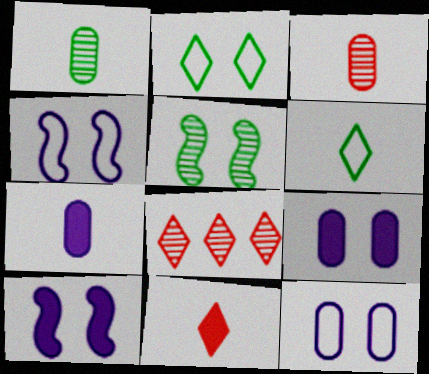[]